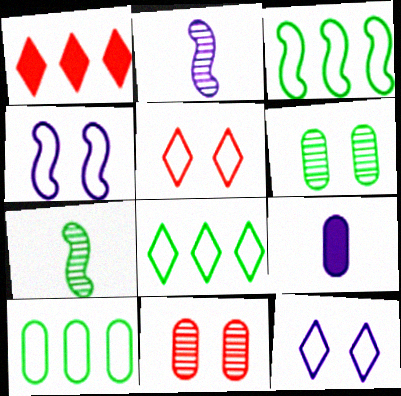[[3, 8, 10], 
[9, 10, 11]]